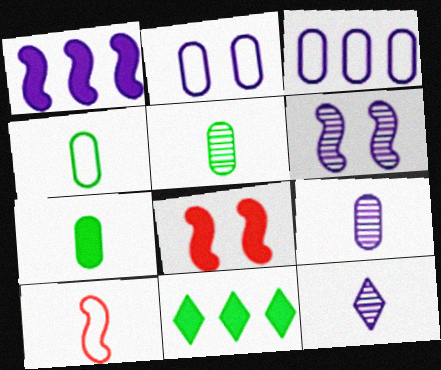[[1, 2, 12], 
[4, 5, 7], 
[7, 10, 12]]